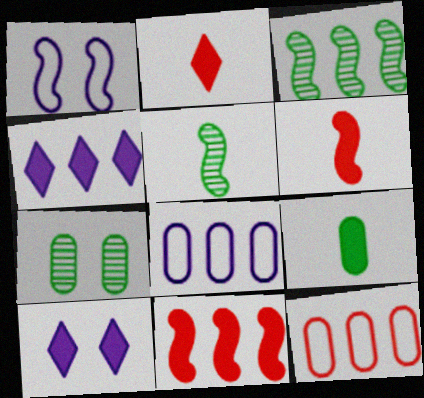[[1, 3, 6], 
[1, 5, 11], 
[3, 4, 12], 
[5, 10, 12], 
[9, 10, 11]]